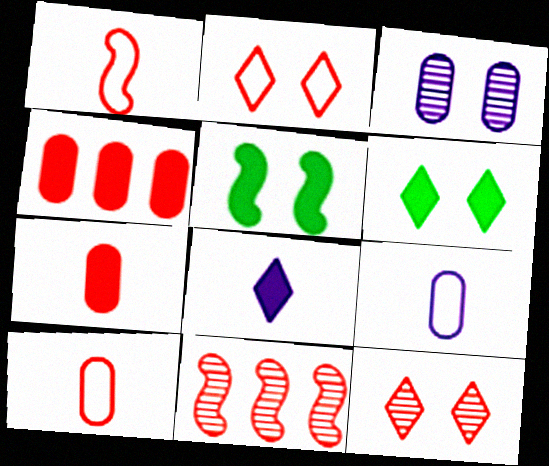[[1, 4, 12], 
[2, 3, 5], 
[2, 7, 11], 
[4, 5, 8], 
[6, 9, 11]]